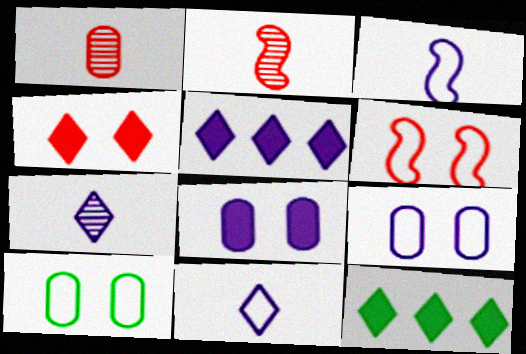[[2, 5, 10], 
[2, 9, 12]]